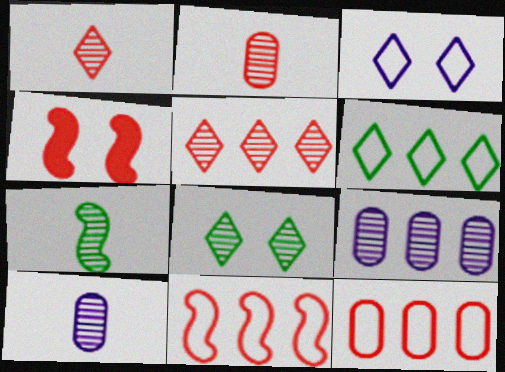[[1, 4, 12], 
[1, 7, 10], 
[4, 6, 10]]